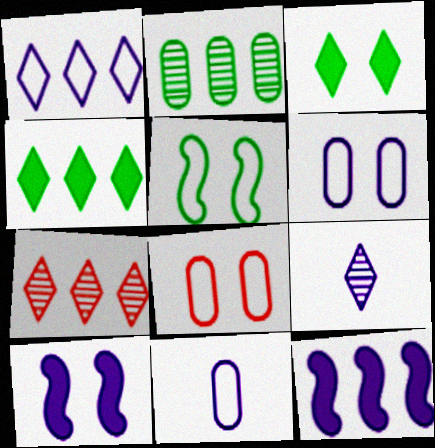[[1, 4, 7], 
[6, 9, 12]]